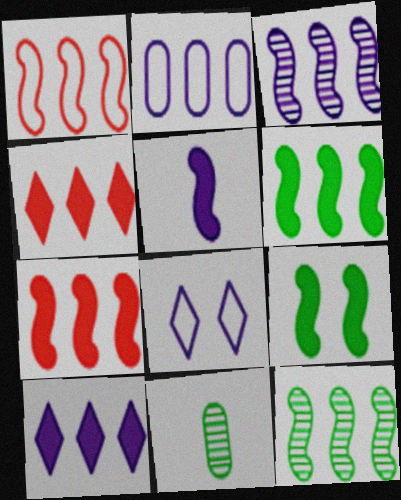[[1, 3, 6], 
[2, 3, 10], 
[2, 4, 12], 
[5, 7, 9], 
[7, 8, 11]]